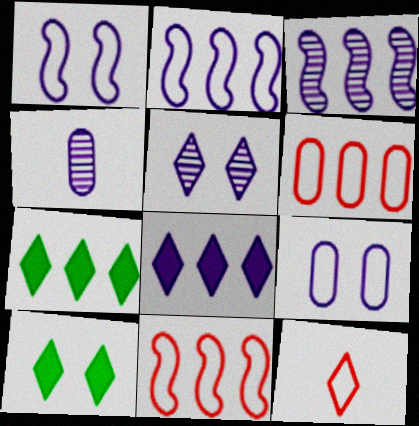[[1, 4, 8], 
[3, 4, 5], 
[3, 6, 7], 
[4, 10, 11], 
[5, 7, 12]]